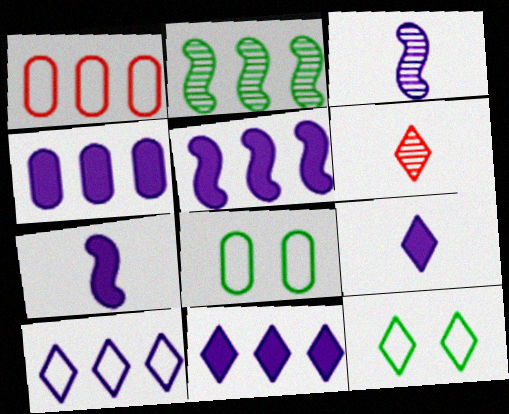[[1, 2, 11], 
[4, 5, 11], 
[5, 6, 8], 
[6, 11, 12]]